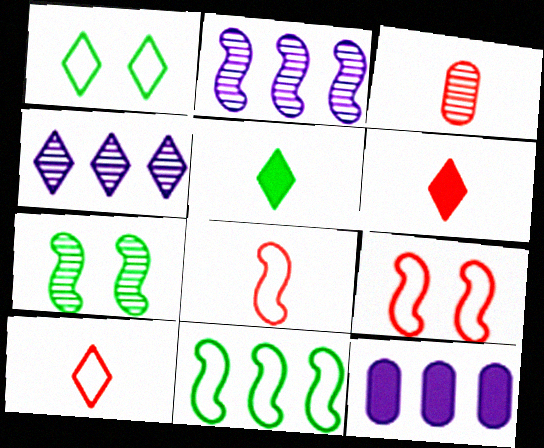[[1, 4, 6], 
[3, 4, 7], 
[3, 6, 8], 
[7, 10, 12]]